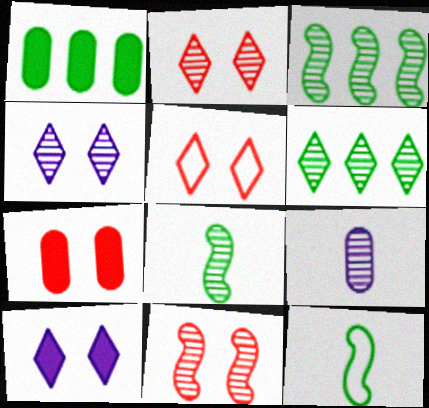[[2, 3, 9], 
[5, 7, 11], 
[6, 9, 11]]